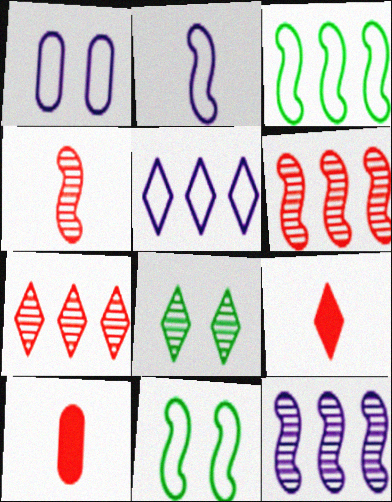[[1, 2, 5], 
[5, 8, 9]]